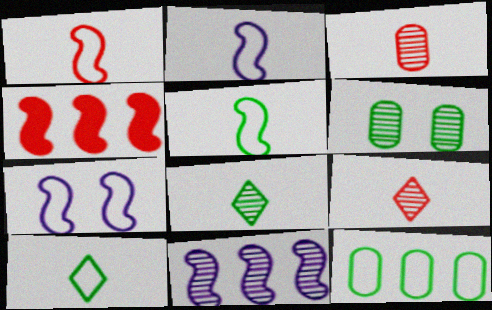[[1, 2, 5], 
[6, 9, 11]]